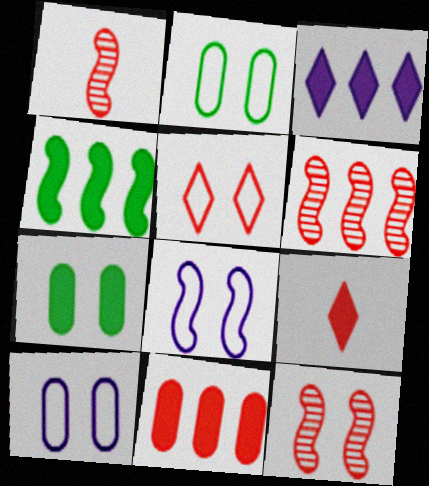[[1, 2, 3], 
[1, 4, 8], 
[1, 5, 11], 
[1, 6, 12], 
[2, 5, 8], 
[3, 4, 11]]